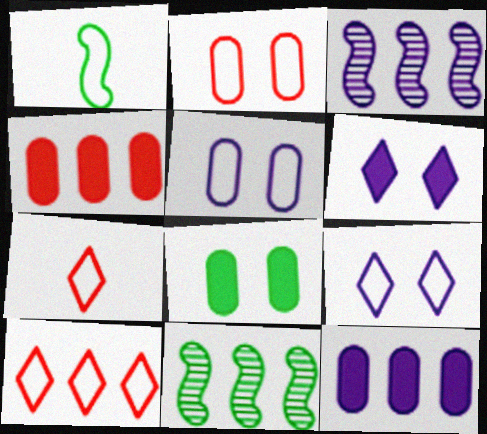[[1, 5, 10], 
[3, 7, 8], 
[10, 11, 12]]